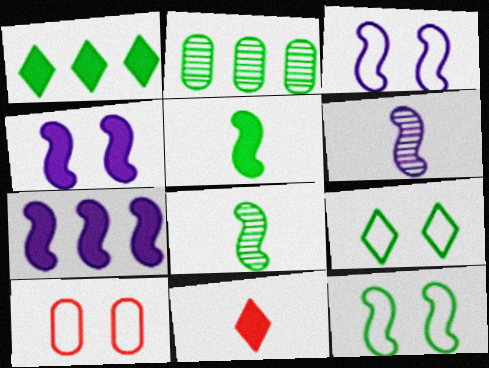[[1, 6, 10], 
[2, 3, 11], 
[2, 5, 9], 
[3, 6, 7], 
[3, 9, 10]]